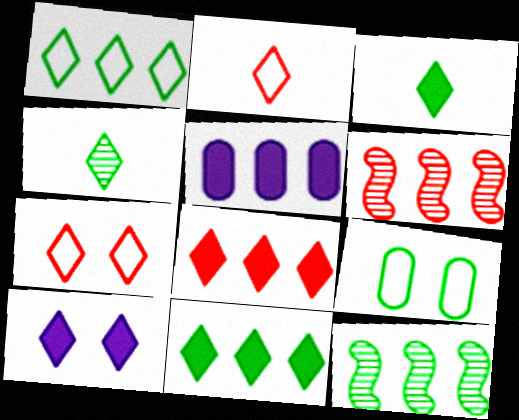[[1, 5, 6], 
[3, 8, 10], 
[3, 9, 12]]